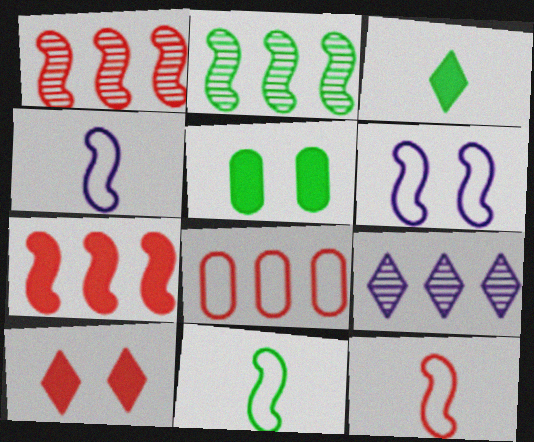[[4, 11, 12], 
[5, 9, 12]]